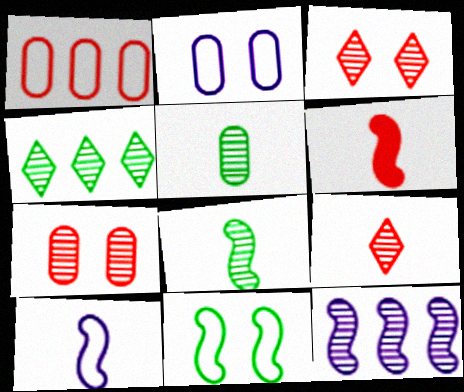[[1, 3, 6], 
[2, 4, 6], 
[3, 5, 12], 
[6, 8, 10], 
[6, 11, 12]]